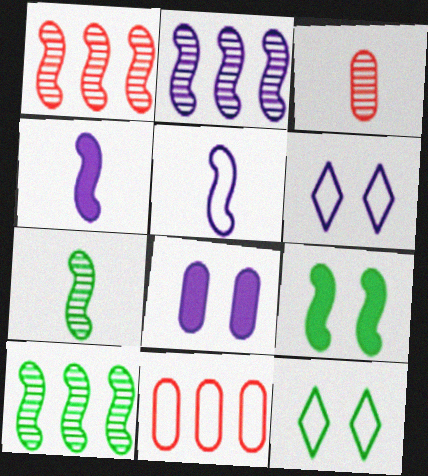[[1, 2, 10], 
[1, 5, 9], 
[5, 11, 12]]